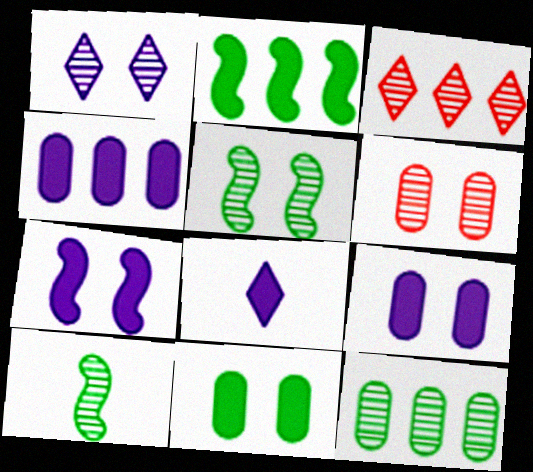[[1, 5, 6], 
[4, 7, 8]]